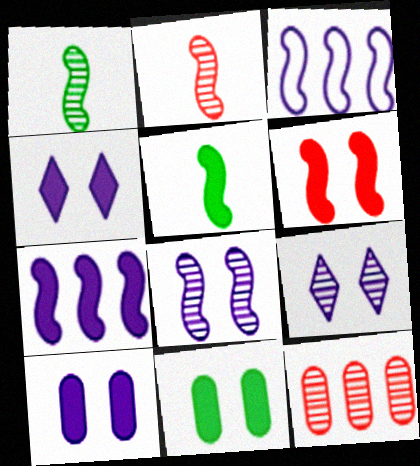[[1, 3, 6], 
[1, 9, 12], 
[4, 6, 11], 
[5, 6, 7]]